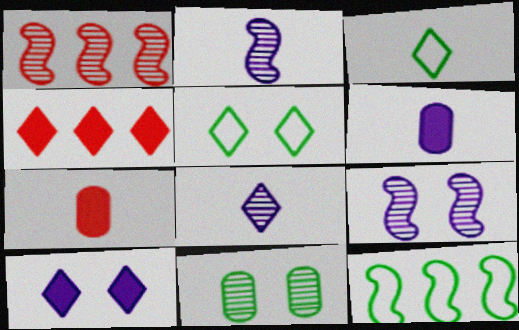[[1, 5, 6], 
[1, 8, 11], 
[2, 3, 7], 
[4, 5, 8]]